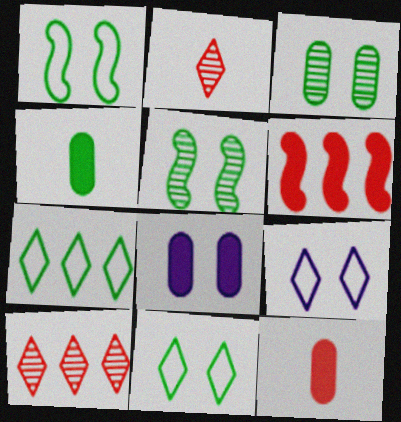[[4, 5, 7]]